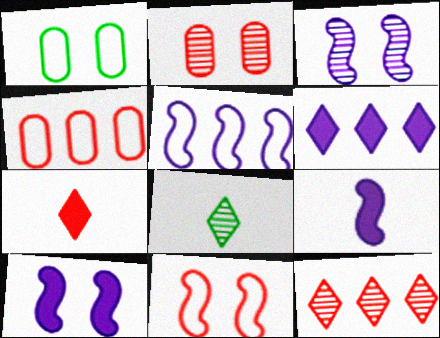[[1, 9, 12], 
[3, 5, 9], 
[4, 8, 10]]